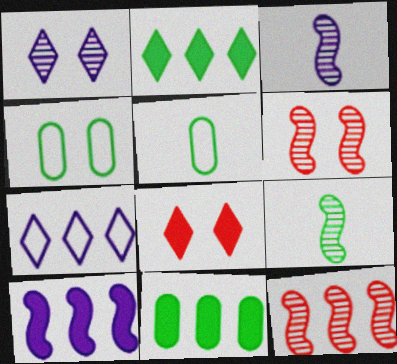[[2, 4, 9], 
[7, 11, 12]]